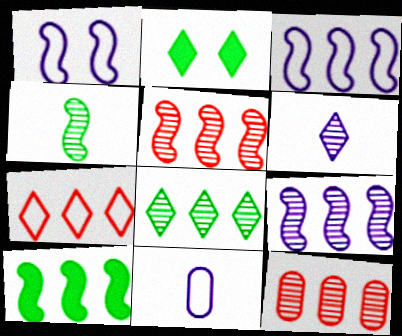[[2, 5, 11], 
[2, 6, 7], 
[3, 5, 10], 
[8, 9, 12]]